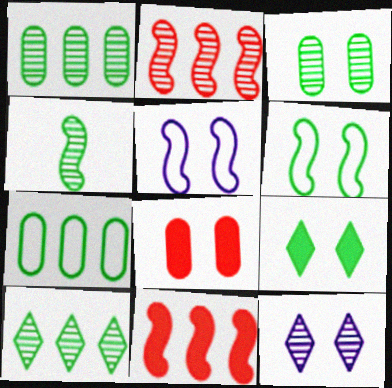[[3, 4, 10], 
[3, 6, 9], 
[4, 5, 11], 
[4, 7, 9], 
[6, 8, 12]]